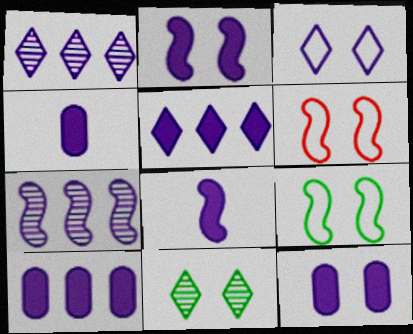[[2, 4, 5], 
[3, 4, 7], 
[4, 10, 12], 
[5, 8, 12], 
[6, 11, 12]]